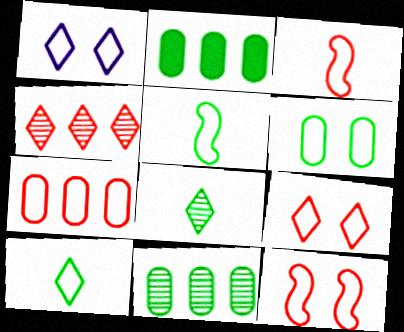[[1, 5, 7], 
[1, 6, 12], 
[3, 7, 9]]